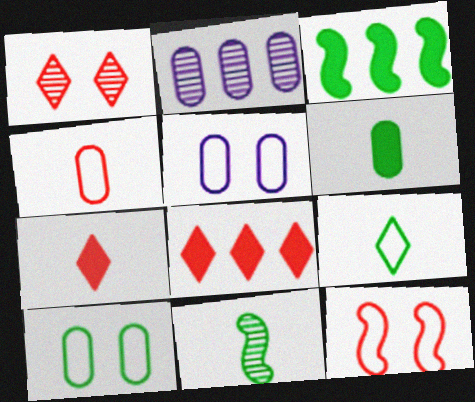[[1, 2, 11], 
[5, 8, 11], 
[6, 9, 11]]